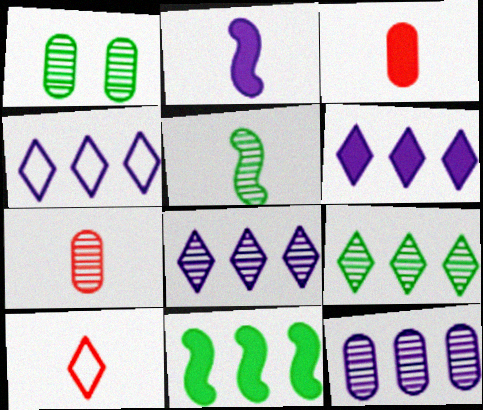[[1, 5, 9], 
[1, 7, 12], 
[4, 6, 8]]